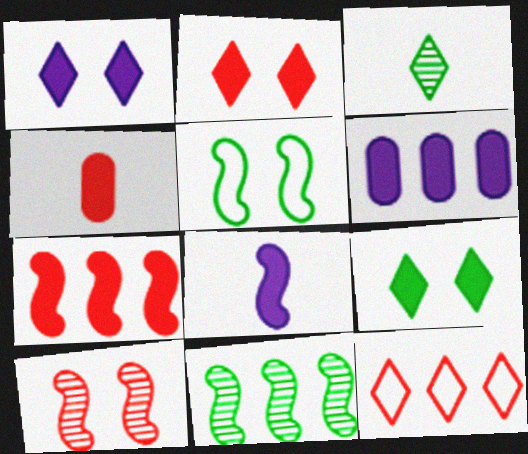[[1, 2, 9], 
[1, 3, 12], 
[1, 6, 8], 
[2, 4, 7], 
[4, 10, 12], 
[6, 11, 12]]